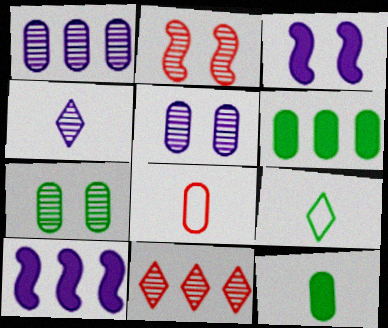[[5, 6, 8]]